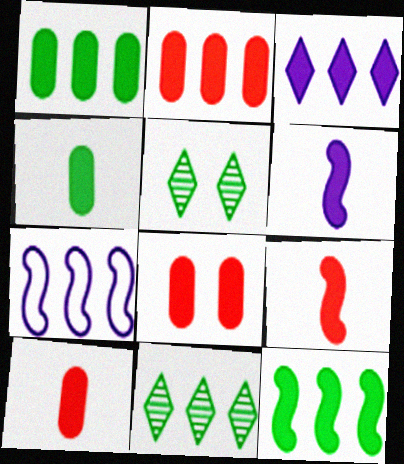[[2, 3, 12], 
[2, 7, 11], 
[2, 8, 10], 
[5, 7, 10]]